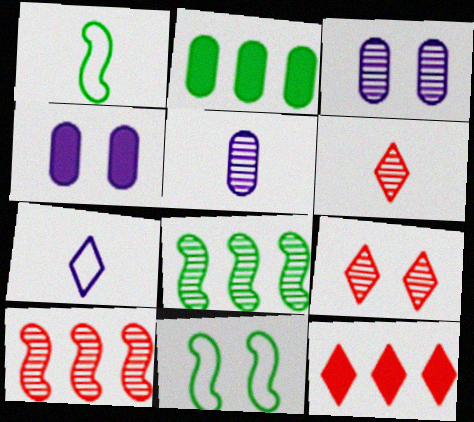[[1, 3, 12], 
[3, 6, 8], 
[4, 9, 11], 
[5, 8, 9], 
[5, 11, 12]]